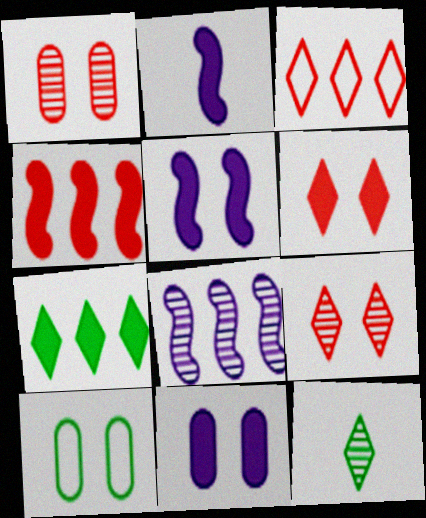[[1, 8, 12], 
[1, 10, 11], 
[5, 9, 10]]